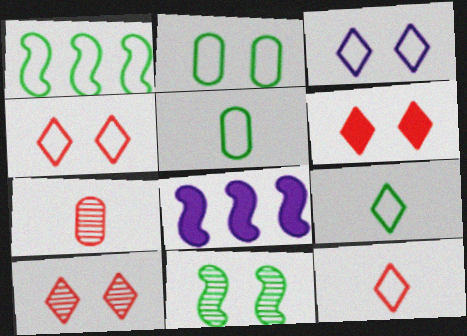[[1, 2, 9], 
[4, 6, 10], 
[5, 8, 10]]